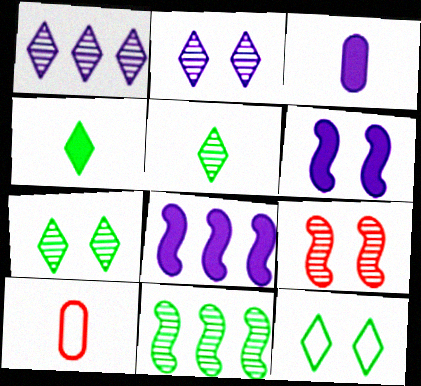[[7, 8, 10]]